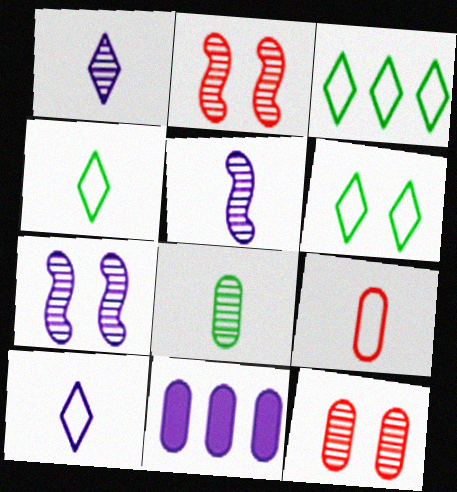[[2, 4, 11], 
[3, 4, 6], 
[7, 10, 11]]